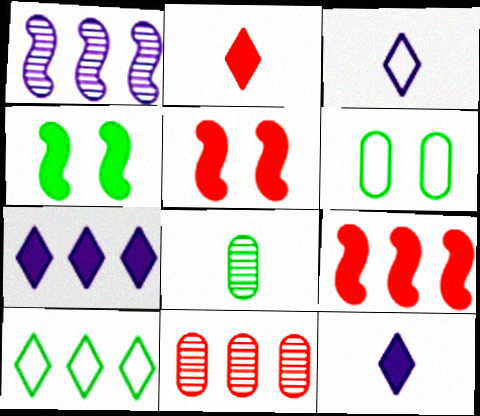[[1, 2, 6], 
[3, 4, 11], 
[4, 8, 10]]